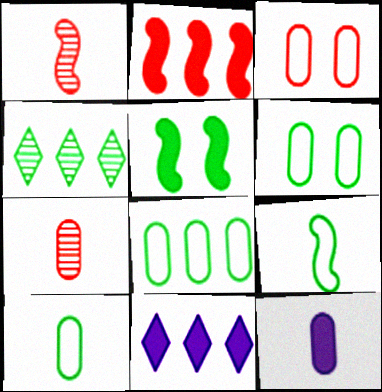[[1, 6, 11], 
[4, 5, 10], 
[6, 8, 10], 
[7, 10, 12]]